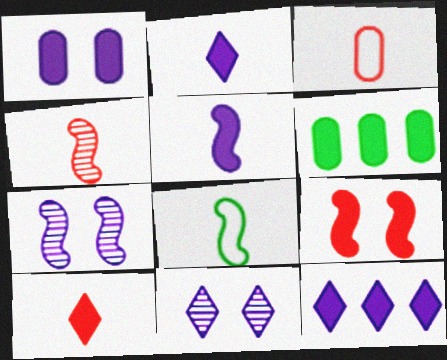[[1, 5, 12], 
[2, 6, 9], 
[3, 4, 10], 
[4, 5, 8]]